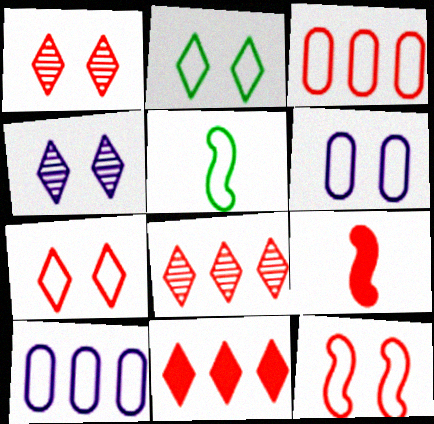[[1, 3, 9], 
[2, 6, 12], 
[5, 7, 10]]